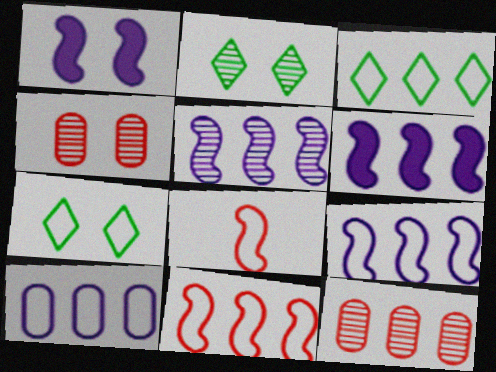[[1, 4, 7], 
[3, 6, 12], 
[3, 10, 11], 
[5, 6, 9], 
[7, 8, 10]]